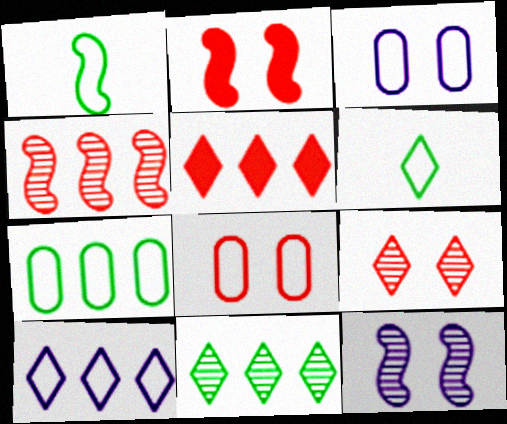[[1, 8, 10], 
[2, 8, 9], 
[5, 10, 11]]